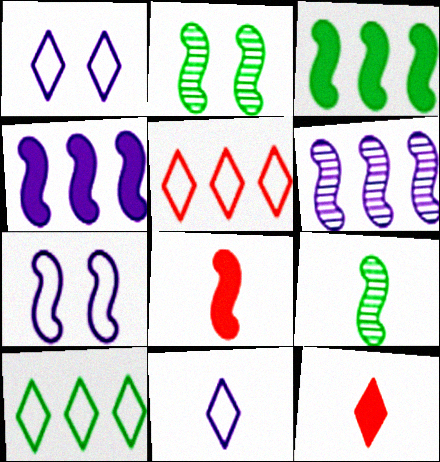[]